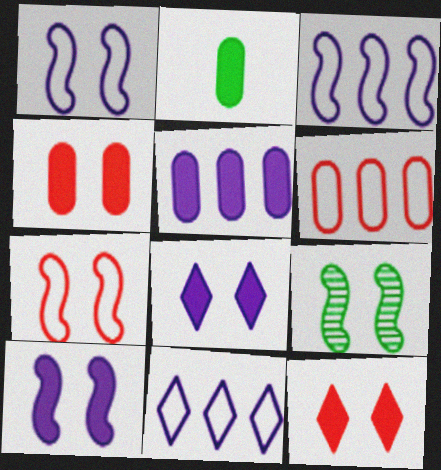[[2, 4, 5], 
[7, 9, 10]]